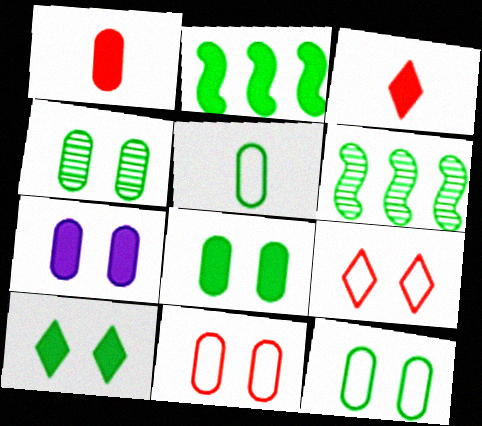[[2, 3, 7], 
[4, 7, 11], 
[4, 8, 12], 
[5, 6, 10]]